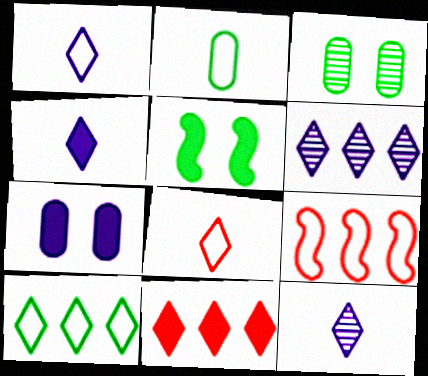[[1, 4, 12], 
[3, 4, 9], 
[6, 10, 11]]